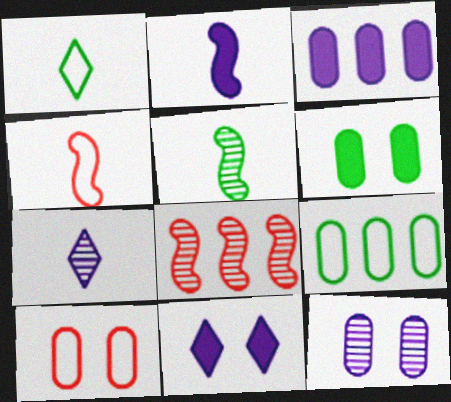[[2, 3, 11], 
[2, 4, 5], 
[6, 10, 12]]